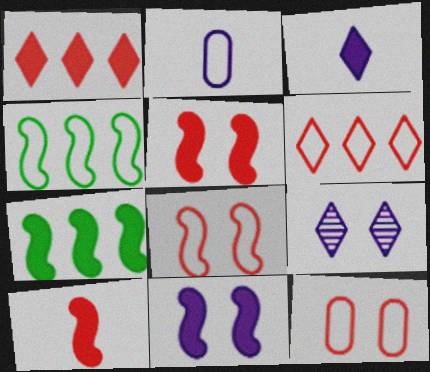[[7, 10, 11]]